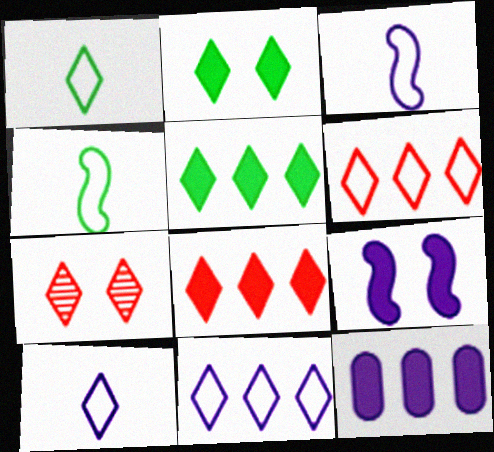[[4, 7, 12], 
[5, 7, 10]]